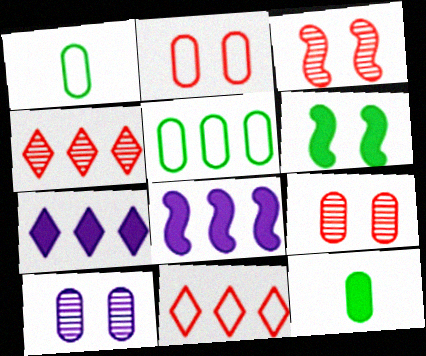[[1, 3, 7], 
[4, 5, 8]]